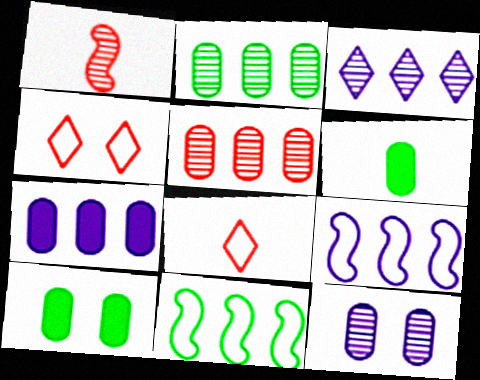[[3, 7, 9]]